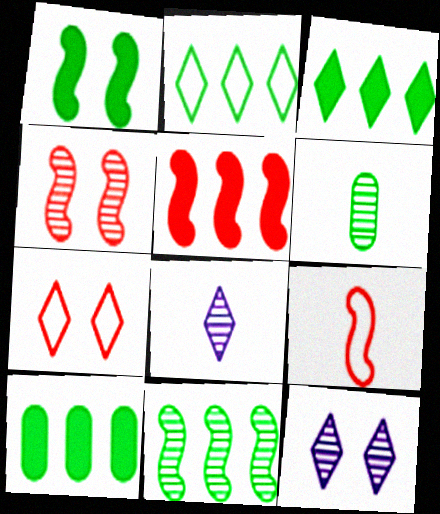[[1, 2, 6], 
[2, 10, 11], 
[3, 7, 8], 
[4, 5, 9], 
[9, 10, 12]]